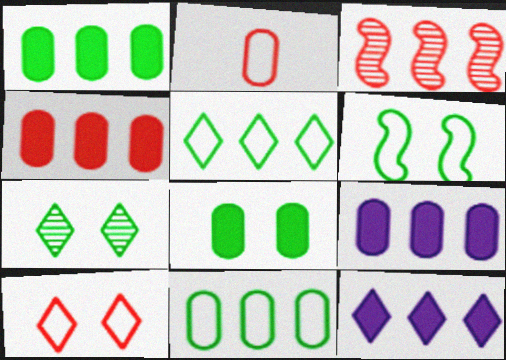[[1, 4, 9], 
[3, 5, 9], 
[3, 11, 12], 
[6, 7, 8]]